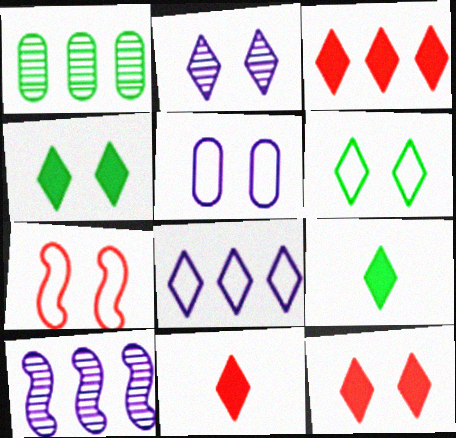[[2, 6, 12], 
[3, 11, 12], 
[5, 6, 7]]